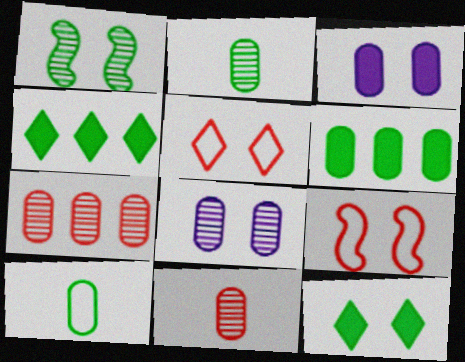[[1, 3, 5], 
[1, 4, 10], 
[2, 7, 8], 
[3, 7, 10], 
[8, 9, 12]]